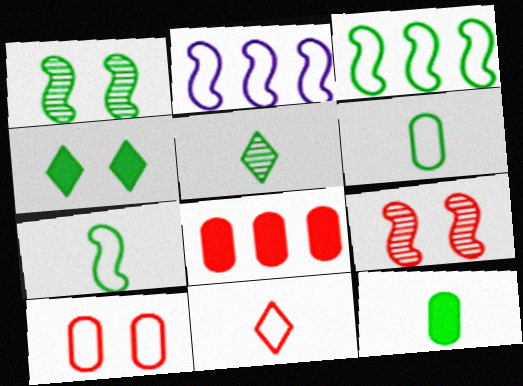[[5, 7, 12], 
[8, 9, 11]]